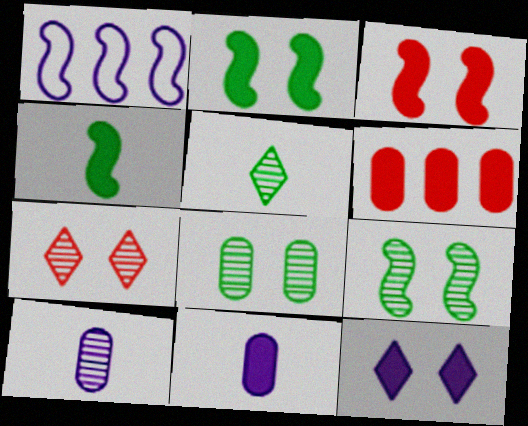[[1, 10, 12], 
[4, 6, 12]]